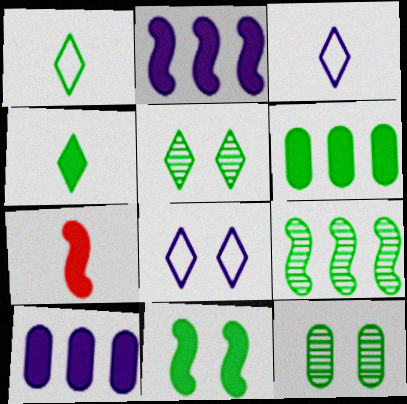[[2, 7, 11], 
[4, 6, 11]]